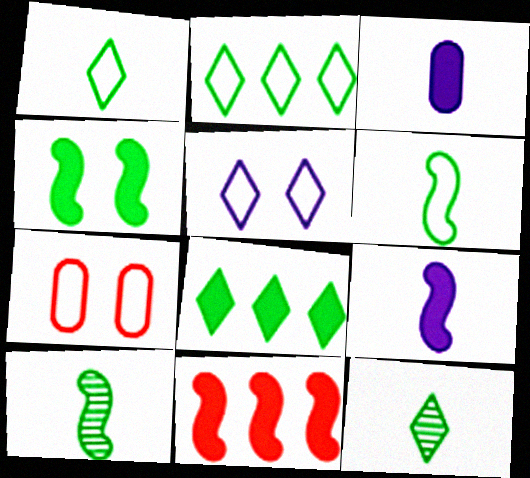[[4, 9, 11]]